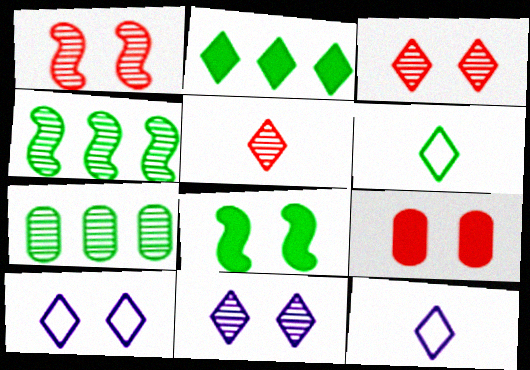[[2, 3, 12], 
[2, 5, 10], 
[4, 9, 12], 
[6, 7, 8]]